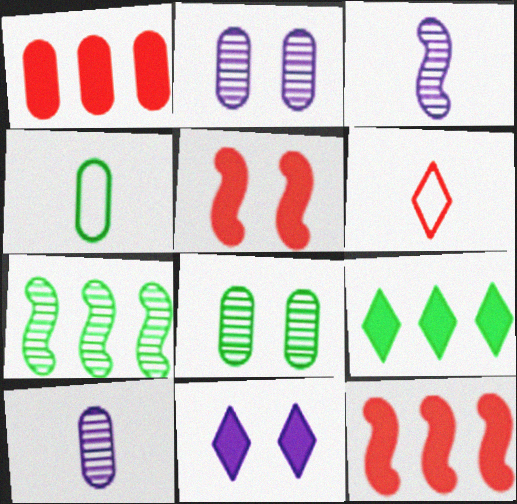[[1, 2, 4]]